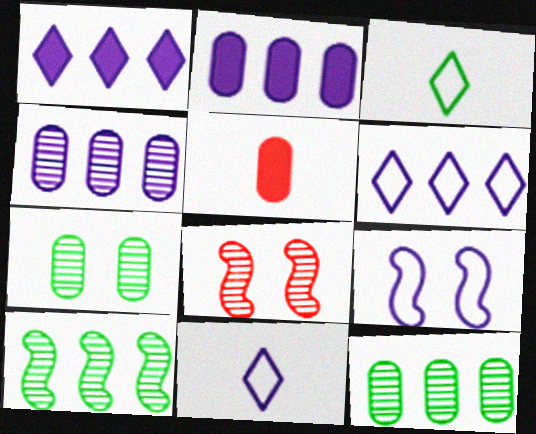[[2, 3, 8]]